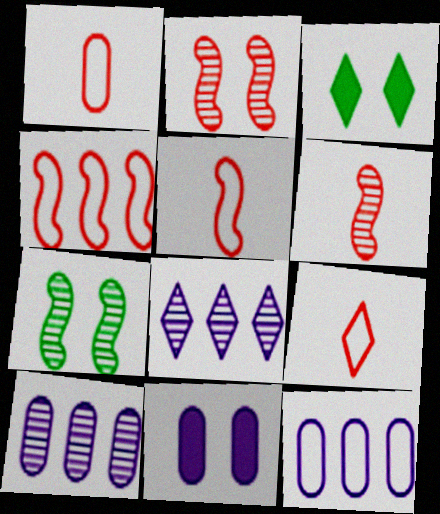[[1, 5, 9], 
[3, 5, 10], 
[3, 6, 12], 
[3, 8, 9]]